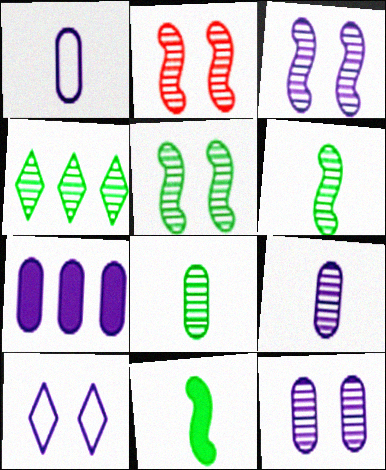[[1, 7, 12], 
[2, 3, 5], 
[2, 4, 9], 
[4, 5, 8]]